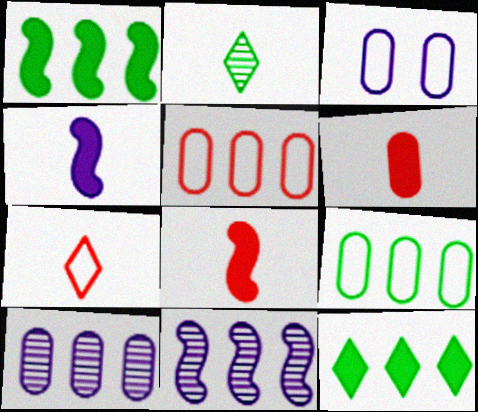[[5, 11, 12]]